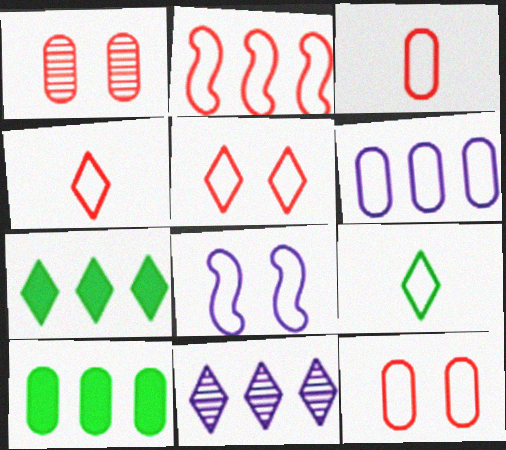[[2, 3, 5], 
[2, 4, 12], 
[2, 10, 11]]